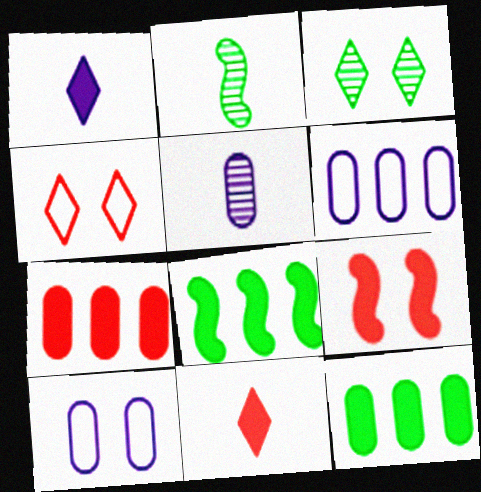[[1, 9, 12], 
[3, 9, 10], 
[4, 5, 8], 
[7, 9, 11]]